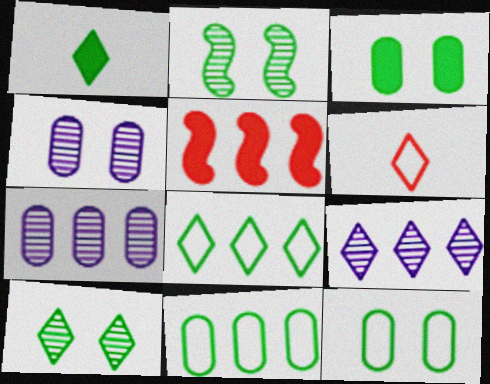[[1, 2, 11], 
[1, 8, 10], 
[5, 7, 8], 
[5, 9, 11]]